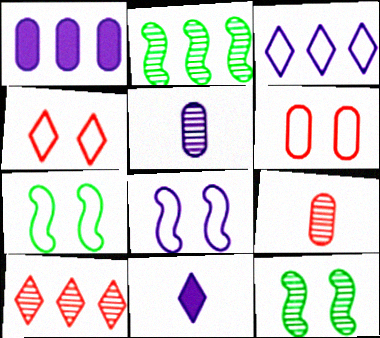[[2, 6, 11], 
[5, 10, 12]]